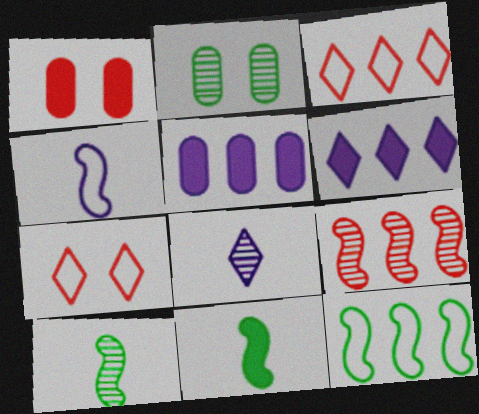[[1, 6, 11], 
[1, 8, 12], 
[2, 8, 9], 
[5, 7, 10]]